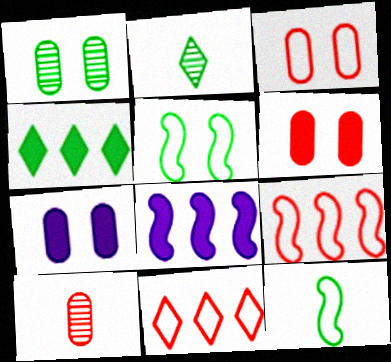[[1, 3, 7], 
[1, 4, 12], 
[2, 3, 8], 
[2, 7, 9]]